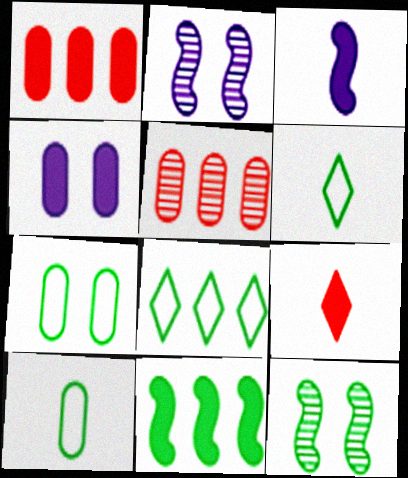[[1, 2, 6], 
[4, 5, 10], 
[4, 9, 11]]